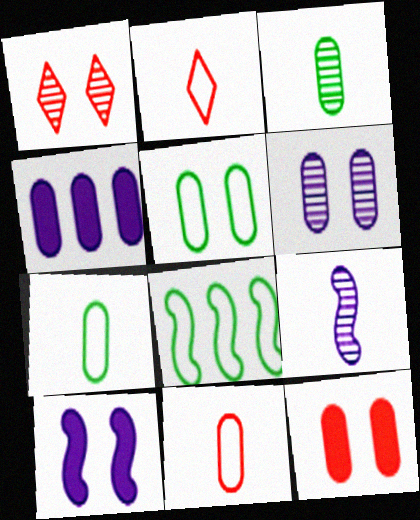[[1, 5, 10], 
[5, 6, 12]]